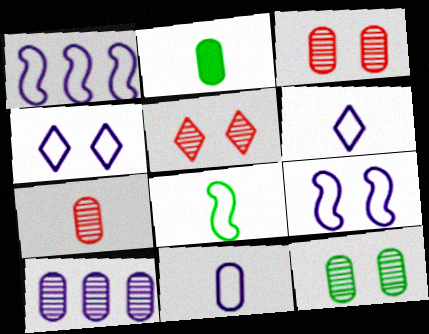[[1, 2, 5], 
[1, 4, 11], 
[2, 7, 11], 
[7, 10, 12]]